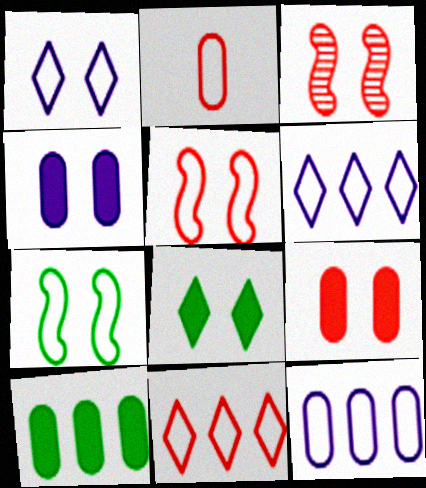[[2, 5, 11], 
[2, 6, 7]]